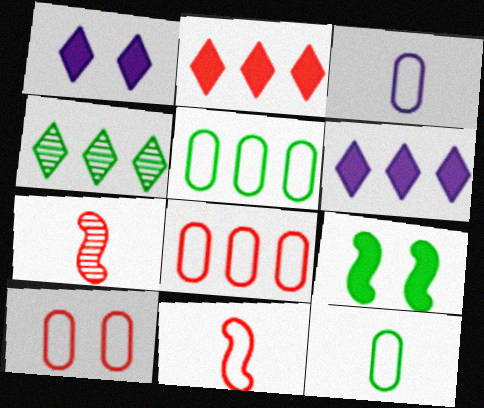[[1, 5, 7], 
[2, 7, 10], 
[3, 5, 10], 
[4, 9, 12]]